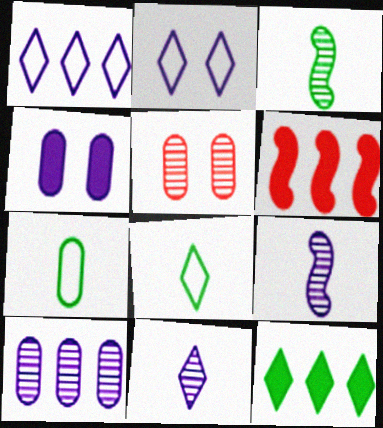[[1, 4, 9]]